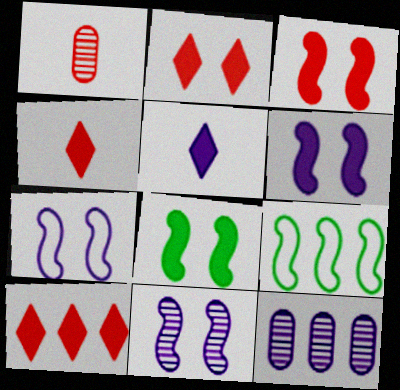[[2, 4, 10], 
[3, 6, 8], 
[5, 7, 12], 
[6, 7, 11], 
[9, 10, 12]]